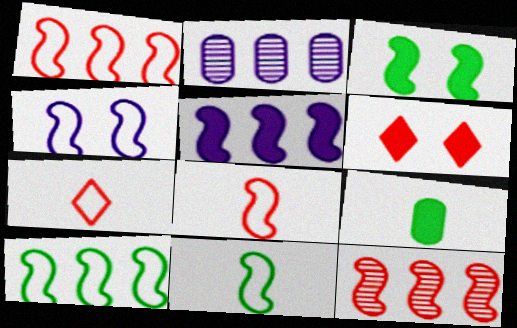[[1, 4, 11], 
[2, 3, 7], 
[2, 6, 11], 
[4, 8, 10], 
[5, 6, 9], 
[5, 10, 12]]